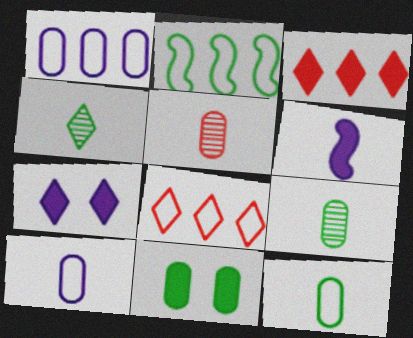[[1, 2, 8], 
[1, 5, 11], 
[2, 4, 11], 
[2, 5, 7], 
[3, 6, 11], 
[4, 7, 8]]